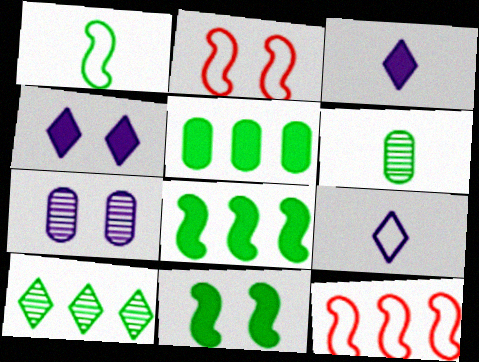[[4, 6, 12]]